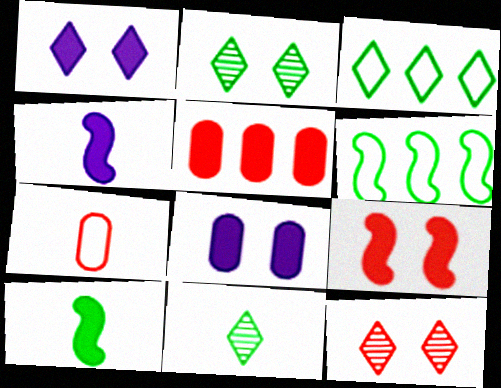[[1, 5, 10], 
[4, 7, 11]]